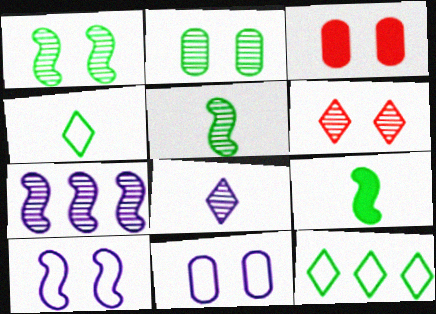[[2, 3, 11], 
[2, 9, 12], 
[3, 4, 7]]